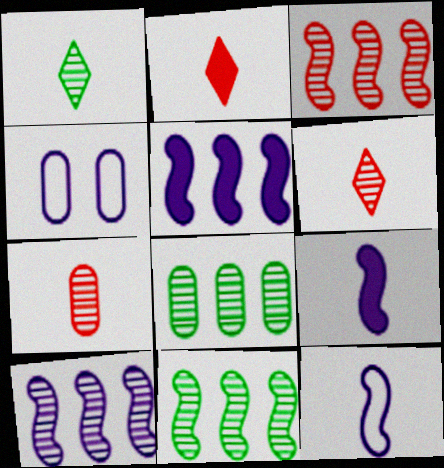[[2, 4, 11], 
[3, 10, 11]]